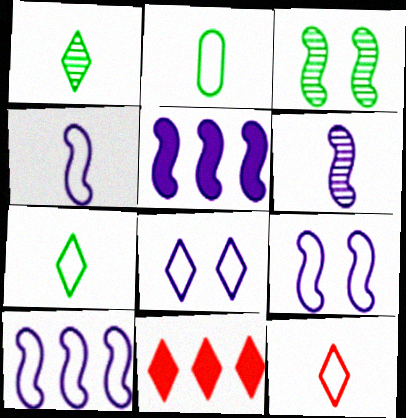[[1, 8, 11], 
[2, 4, 12], 
[4, 9, 10], 
[5, 6, 9]]